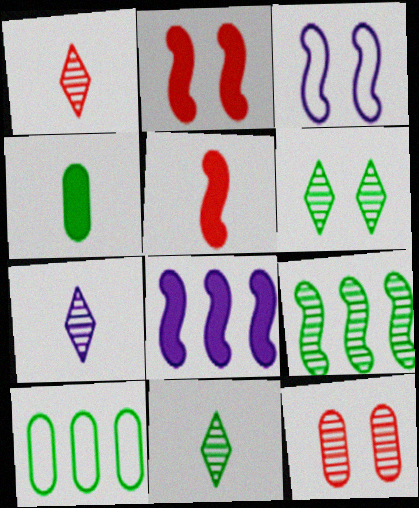[[1, 7, 11], 
[2, 7, 10], 
[3, 5, 9], 
[7, 9, 12]]